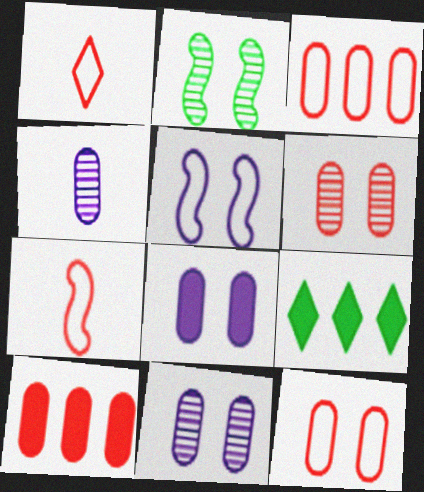[[7, 9, 11]]